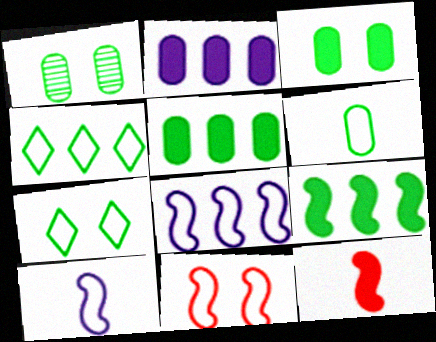[[1, 5, 6]]